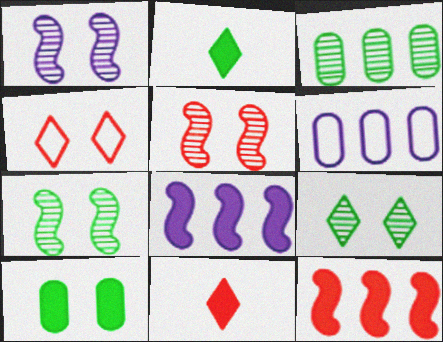[[1, 4, 10], 
[1, 5, 7], 
[2, 5, 6], 
[6, 7, 11], 
[8, 10, 11]]